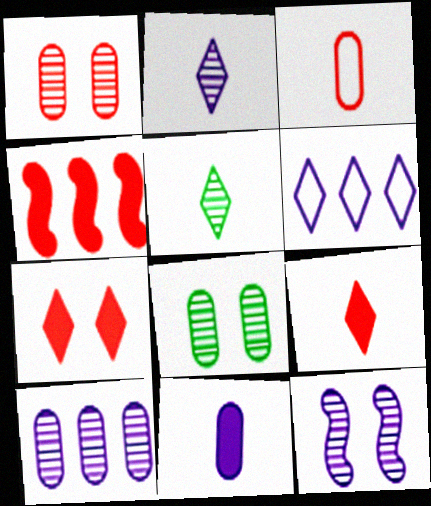[[2, 10, 12], 
[5, 6, 7], 
[6, 11, 12]]